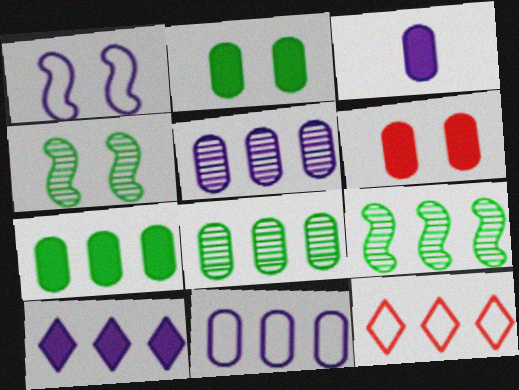[[3, 4, 12], 
[3, 6, 7]]